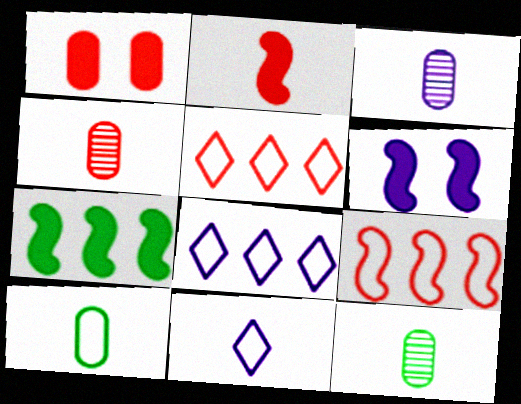[[2, 6, 7], 
[2, 11, 12], 
[3, 4, 12], 
[3, 6, 8], 
[5, 6, 12]]